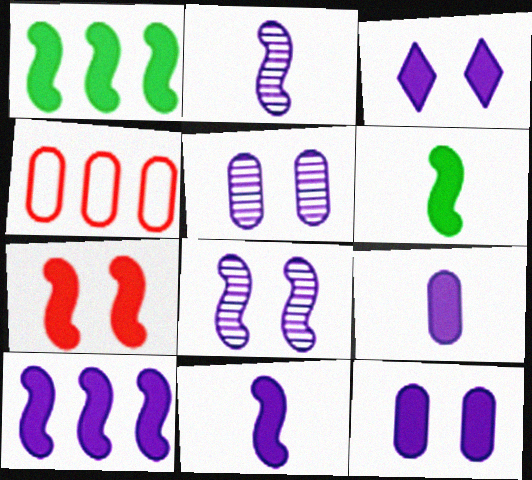[[1, 7, 11], 
[3, 9, 10], 
[6, 7, 10]]